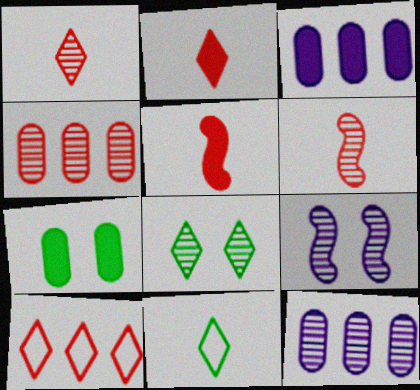[[6, 8, 12]]